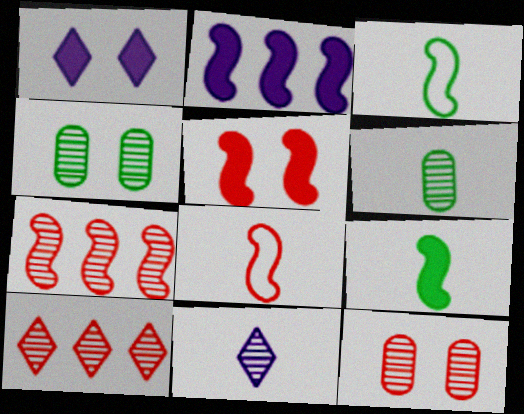[[2, 5, 9], 
[4, 7, 11], 
[5, 7, 8]]